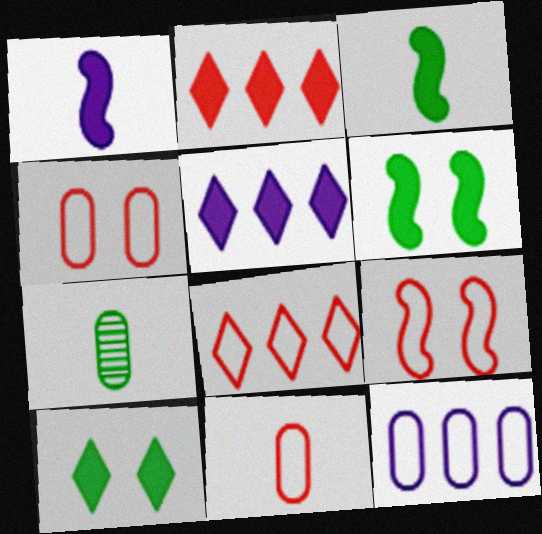[[5, 7, 9], 
[8, 9, 11]]